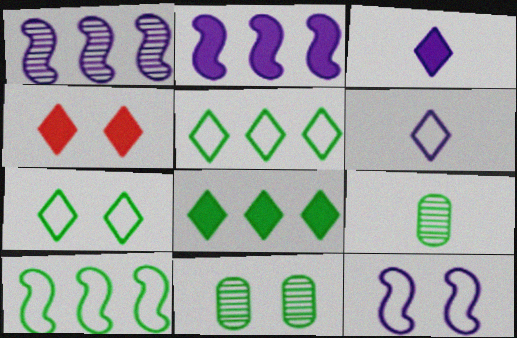[[3, 4, 8], 
[4, 11, 12]]